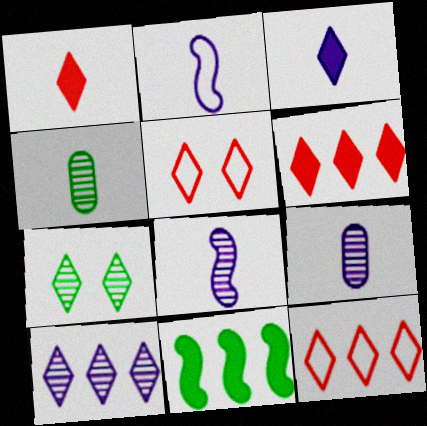[[1, 2, 4], 
[2, 3, 9], 
[3, 7, 12], 
[5, 9, 11]]